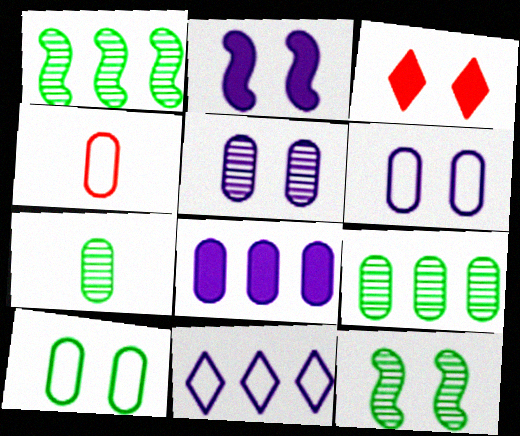[[3, 6, 12]]